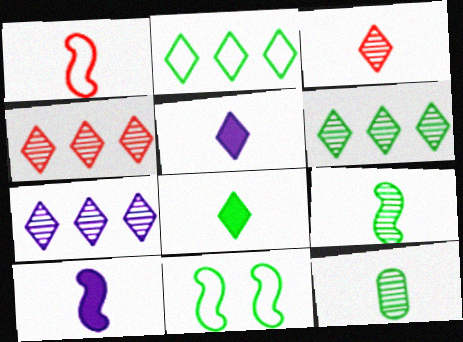[[1, 5, 12], 
[1, 9, 10], 
[4, 6, 7]]